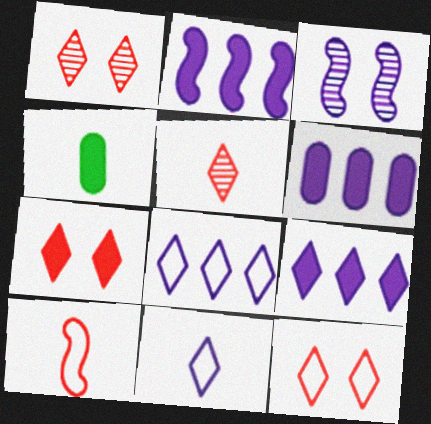[[1, 7, 12], 
[2, 4, 7], 
[2, 6, 9], 
[3, 6, 11]]